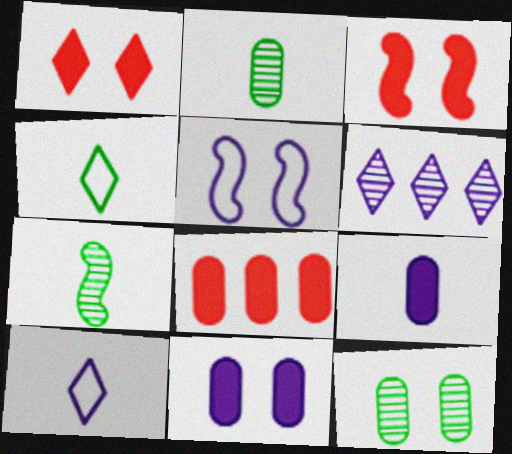[[1, 4, 6], 
[1, 5, 12], 
[5, 6, 9]]